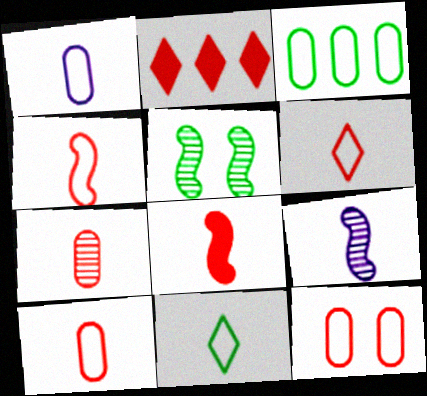[[1, 2, 5], 
[1, 3, 12], 
[1, 4, 11], 
[4, 6, 10], 
[6, 7, 8]]